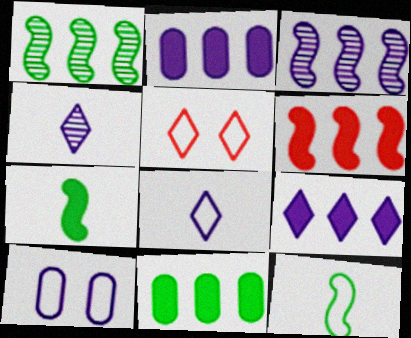[[6, 9, 11]]